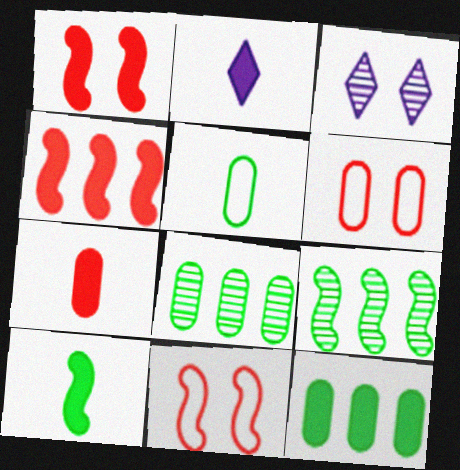[[1, 2, 12], 
[2, 6, 9], 
[2, 7, 10], 
[2, 8, 11], 
[3, 4, 5]]